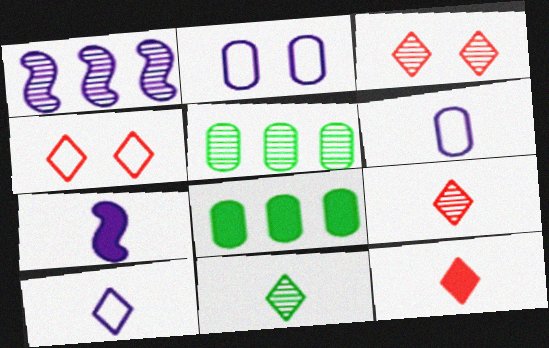[[4, 5, 7], 
[10, 11, 12]]